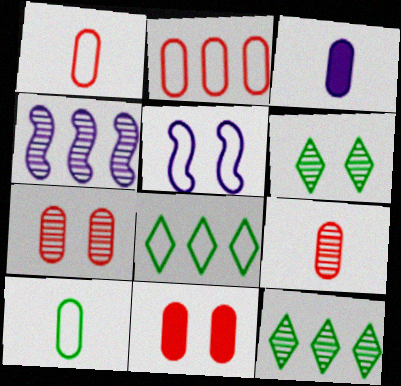[[1, 5, 8], 
[2, 9, 11], 
[3, 9, 10], 
[4, 6, 9], 
[5, 6, 11]]